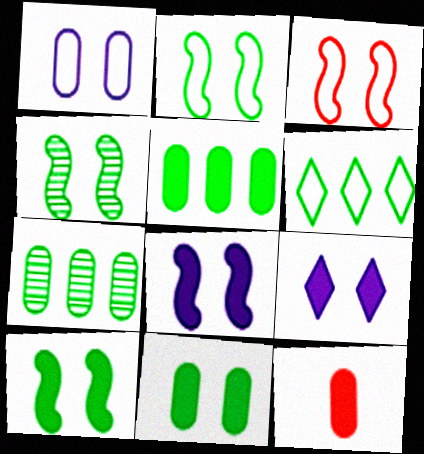[[1, 7, 12], 
[2, 4, 10], 
[3, 4, 8]]